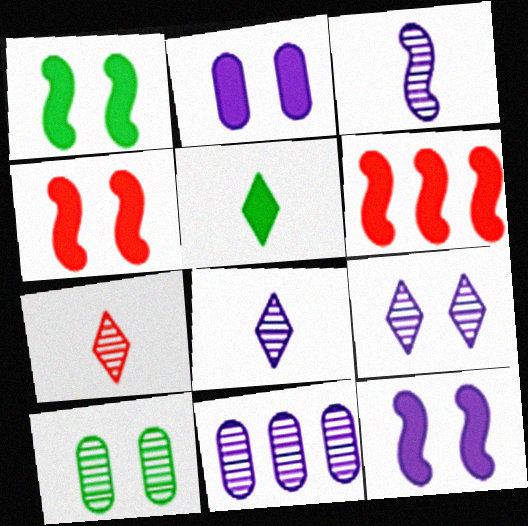[[1, 4, 12], 
[2, 5, 6], 
[3, 9, 11]]